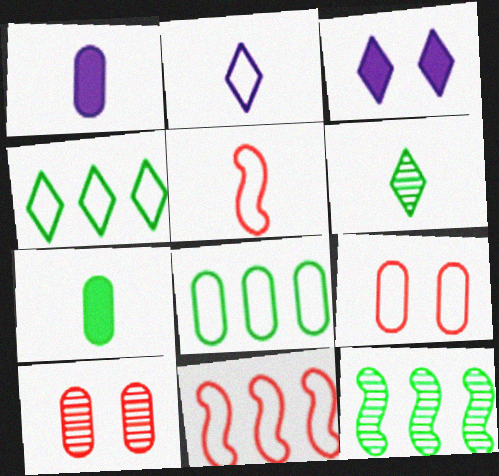[[1, 5, 6], 
[1, 8, 10]]